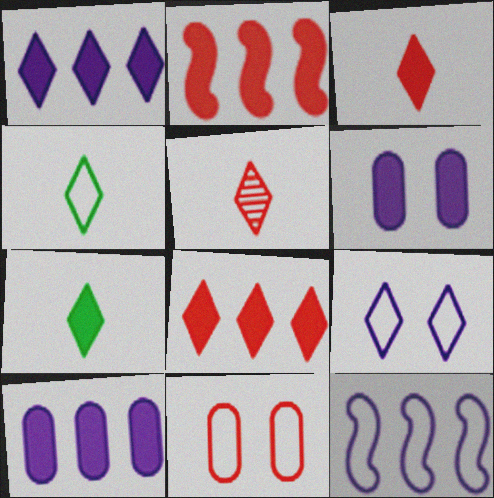[[2, 5, 11], 
[2, 6, 7], 
[4, 11, 12]]